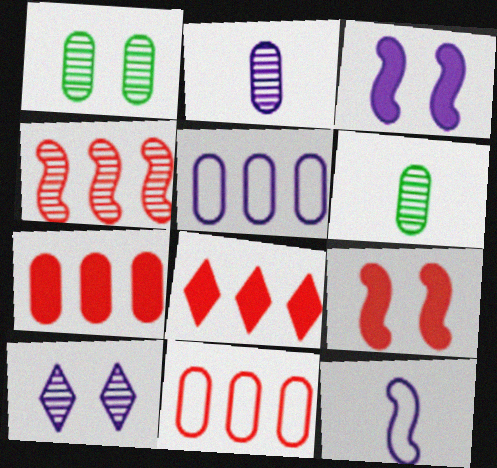[[1, 8, 12], 
[4, 6, 10], 
[4, 8, 11]]